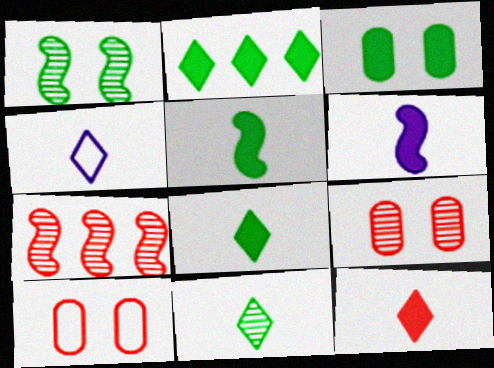[[2, 3, 5], 
[3, 4, 7], 
[4, 11, 12], 
[7, 10, 12]]